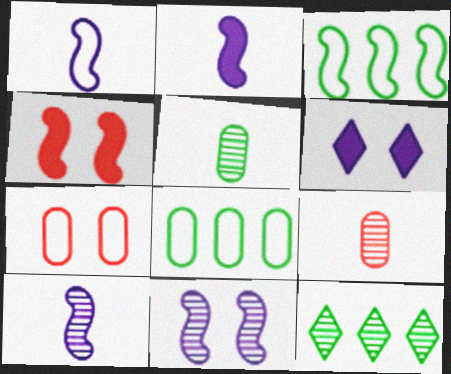[[1, 2, 10], 
[2, 7, 12], 
[3, 4, 10], 
[3, 6, 9], 
[9, 11, 12]]